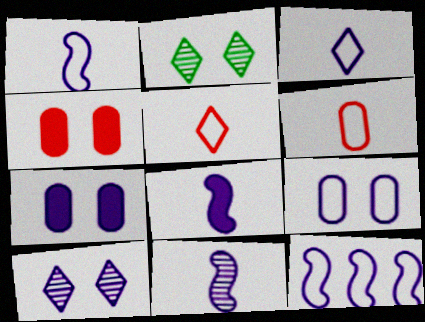[[1, 8, 11], 
[3, 9, 12]]